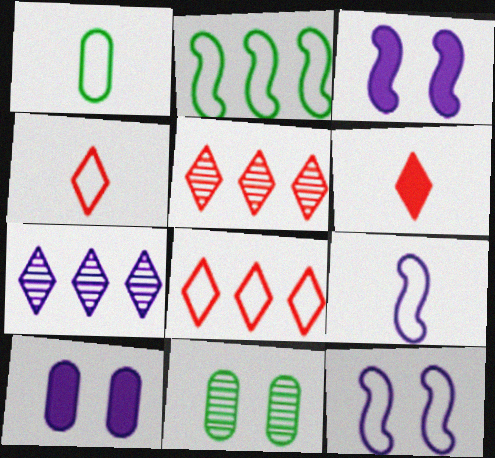[[1, 3, 5], 
[1, 4, 9], 
[1, 8, 12], 
[7, 9, 10]]